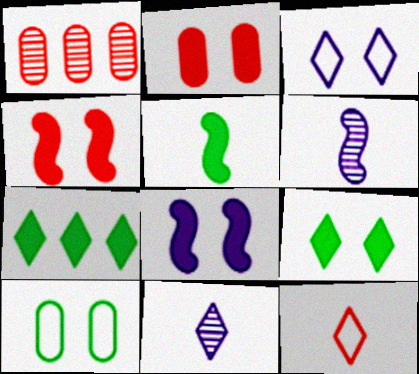[[1, 3, 5], 
[1, 4, 12], 
[2, 8, 9]]